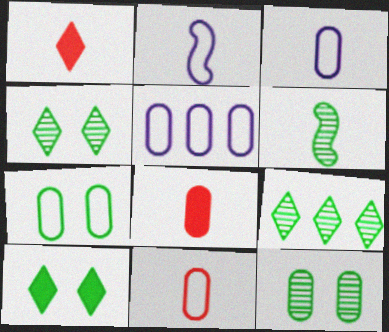[[1, 3, 6], 
[5, 7, 11], 
[5, 8, 12], 
[6, 9, 12]]